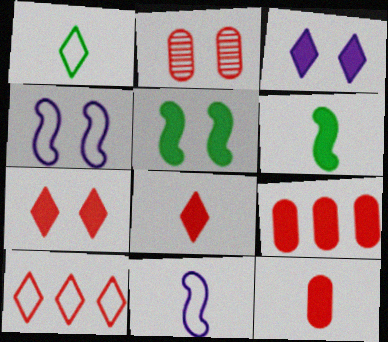[[3, 6, 9]]